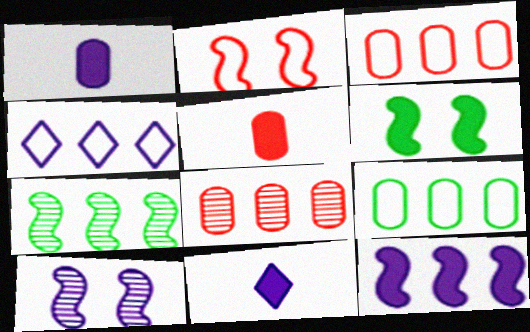[[1, 4, 10], 
[2, 6, 10]]